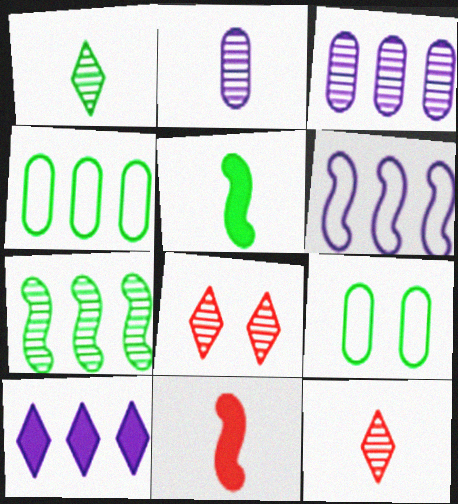[[2, 7, 8], 
[3, 6, 10]]